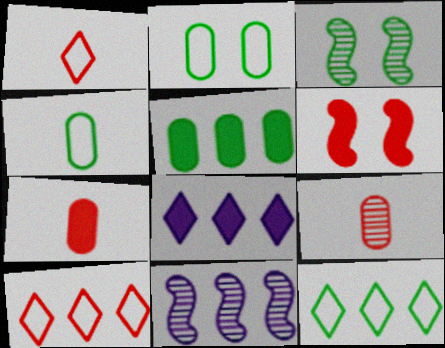[[5, 10, 11], 
[6, 9, 10]]